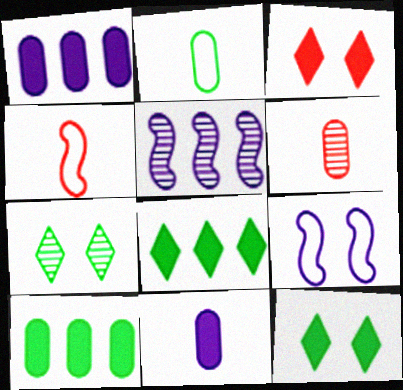[[1, 4, 7], 
[2, 3, 5], 
[2, 6, 11], 
[5, 6, 7], 
[6, 8, 9]]